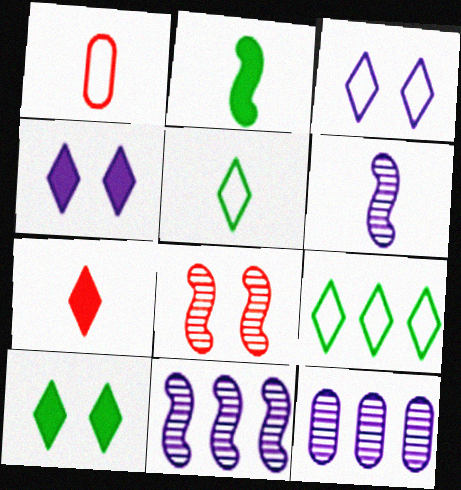[[1, 10, 11]]